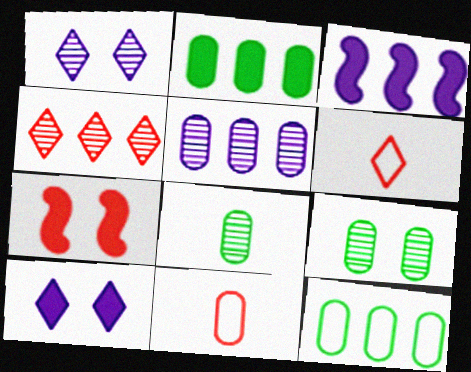[[3, 4, 12], 
[3, 6, 9], 
[4, 7, 11]]